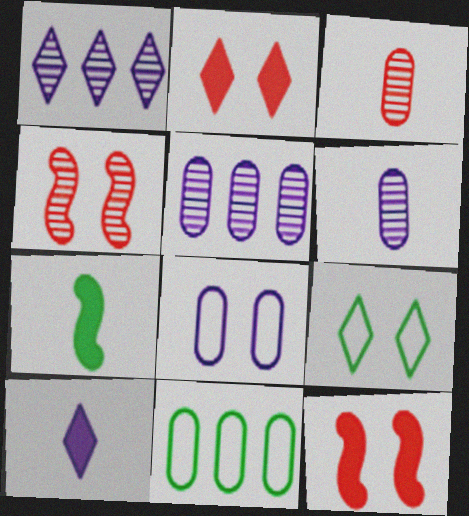[[4, 10, 11]]